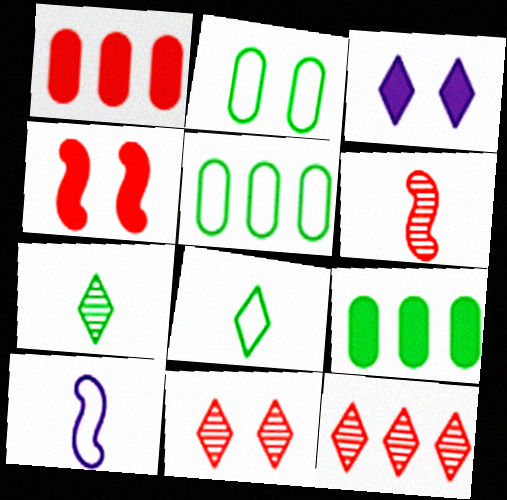[[3, 5, 6], 
[3, 8, 12], 
[9, 10, 11]]